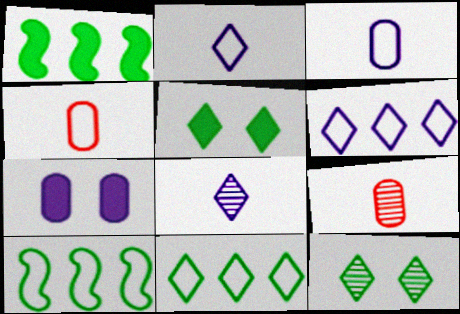[]